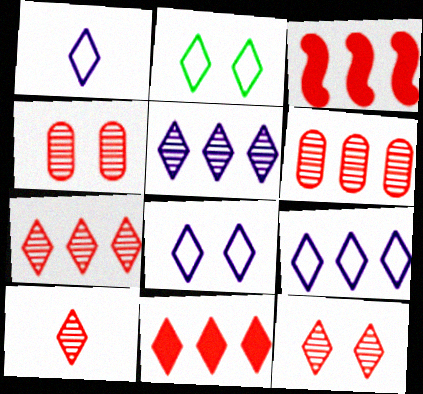[[1, 8, 9], 
[7, 10, 12]]